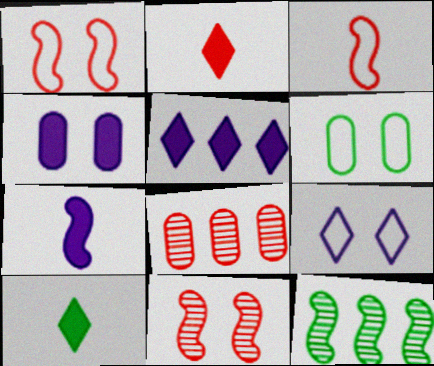[[1, 2, 8], 
[1, 6, 9], 
[1, 7, 12], 
[4, 5, 7], 
[6, 10, 12]]